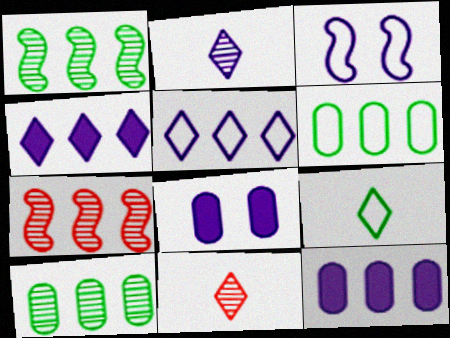[[2, 3, 12], 
[4, 6, 7], 
[7, 8, 9]]